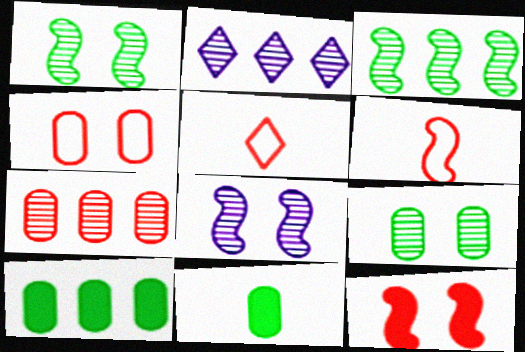[[2, 3, 7], 
[5, 7, 12], 
[5, 8, 10]]